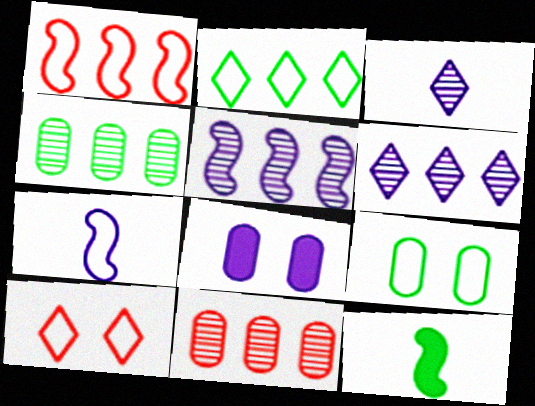[[6, 7, 8]]